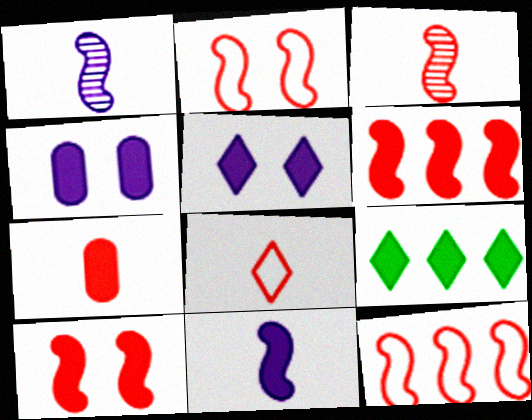[[2, 3, 6], 
[3, 7, 8], 
[3, 10, 12]]